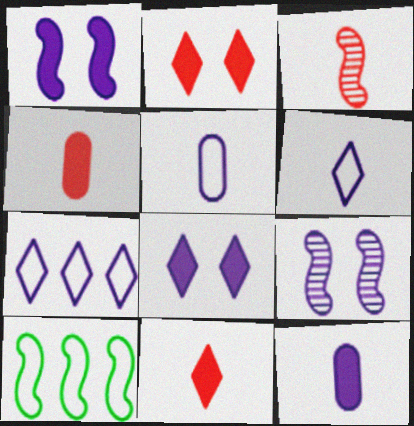[[1, 3, 10], 
[7, 9, 12]]